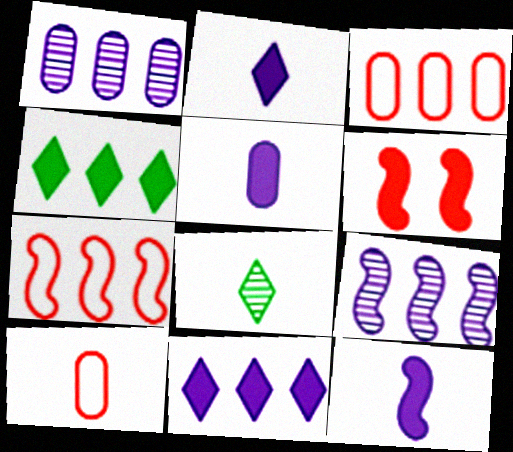[[1, 4, 7], 
[2, 5, 12], 
[3, 4, 9], 
[4, 5, 6], 
[8, 10, 12]]